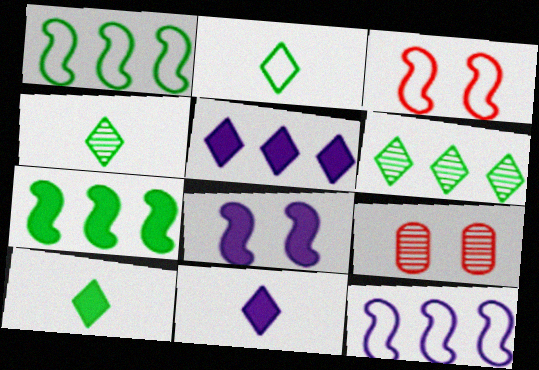[[1, 9, 11], 
[2, 4, 10], 
[9, 10, 12]]